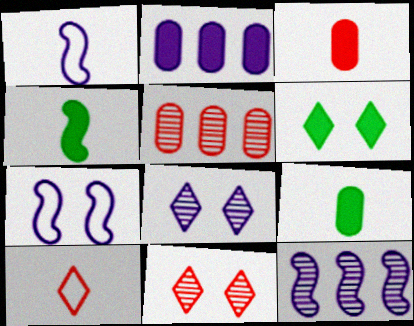[[1, 2, 8], 
[1, 5, 6]]